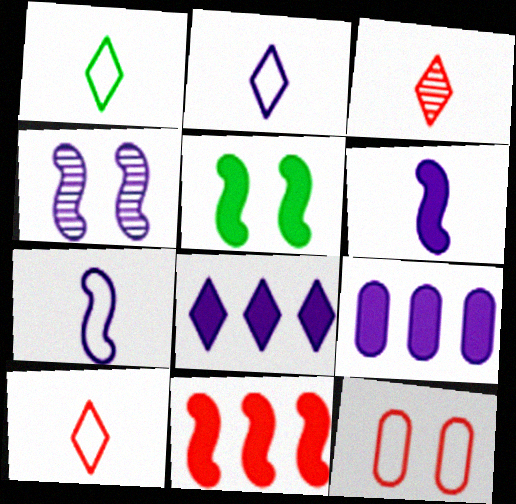[[1, 2, 10], 
[2, 4, 9], 
[3, 11, 12], 
[5, 6, 11]]